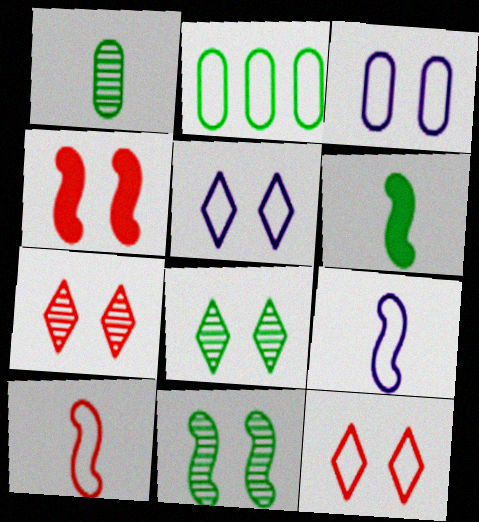[[2, 5, 10], 
[2, 6, 8], 
[2, 9, 12], 
[3, 4, 8]]